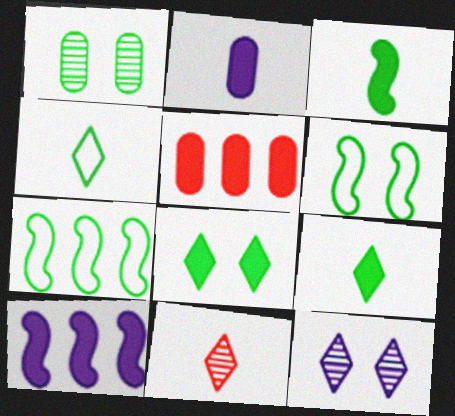[[1, 6, 8], 
[1, 7, 9]]